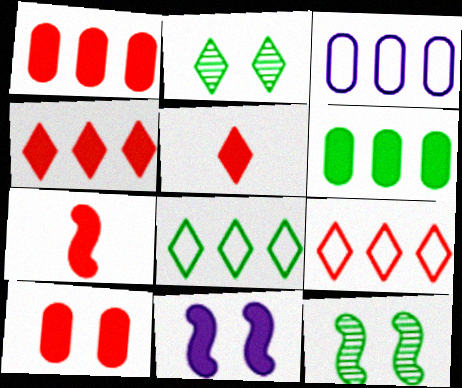[[2, 3, 7], 
[3, 5, 12], 
[4, 7, 10], 
[5, 6, 11]]